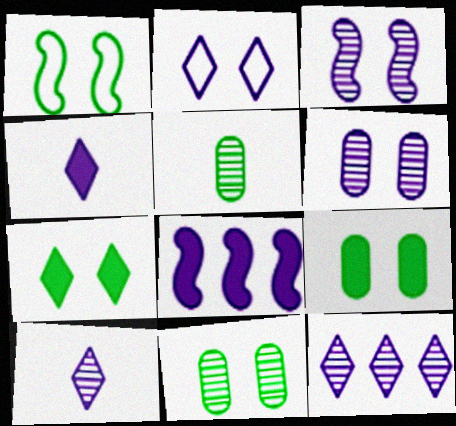[[1, 7, 11], 
[2, 4, 12]]